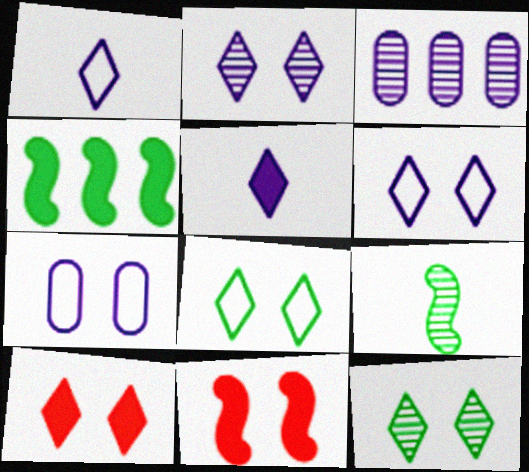[[2, 8, 10], 
[6, 10, 12], 
[7, 11, 12]]